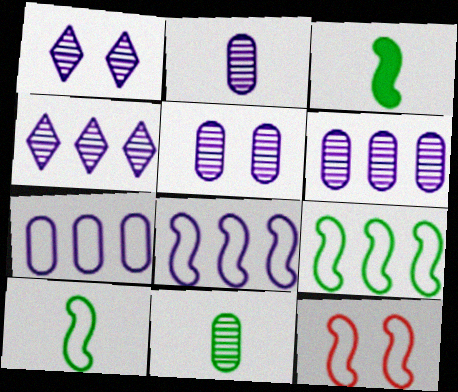[[2, 5, 6], 
[8, 10, 12]]